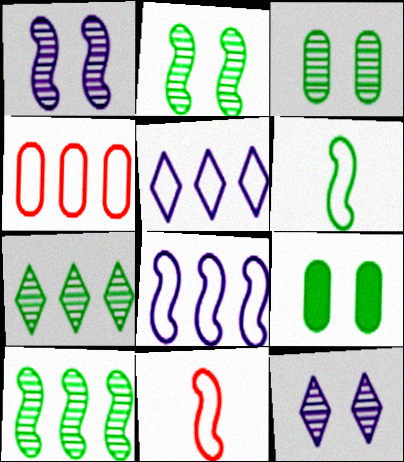[[6, 7, 9]]